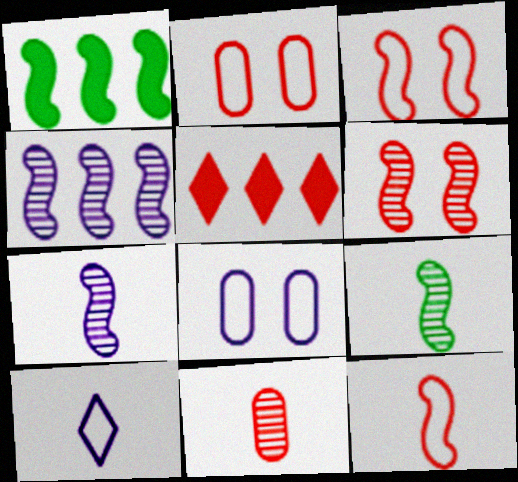[[1, 3, 7], 
[3, 5, 11], 
[4, 6, 9], 
[5, 8, 9]]